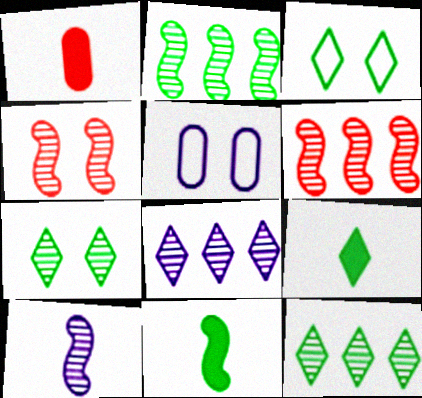[[2, 4, 10], 
[3, 9, 12], 
[5, 6, 9]]